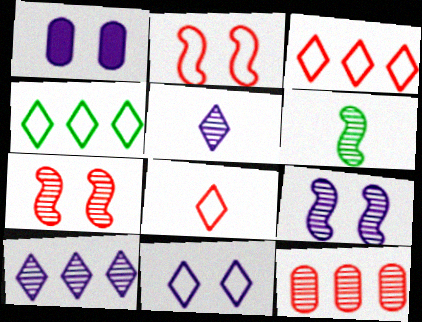[[1, 3, 6], 
[1, 9, 11], 
[4, 8, 11]]